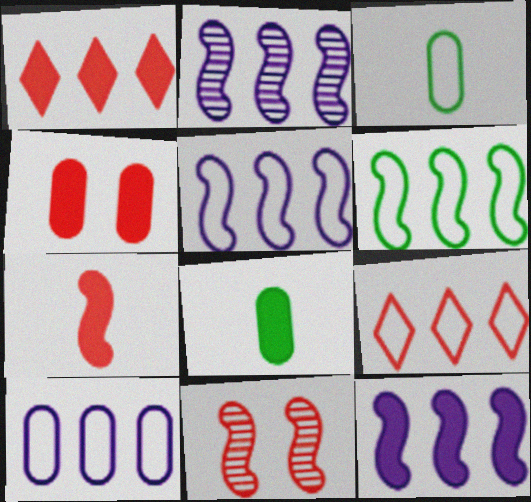[[1, 4, 7], 
[2, 5, 12], 
[6, 9, 10]]